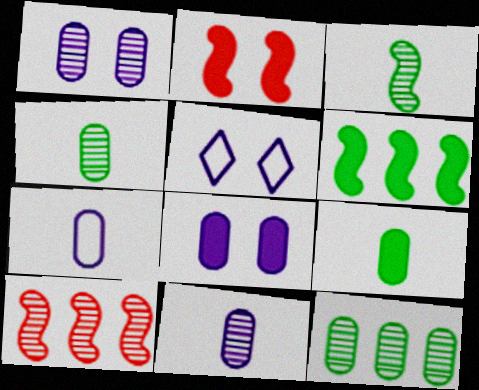[[5, 9, 10]]